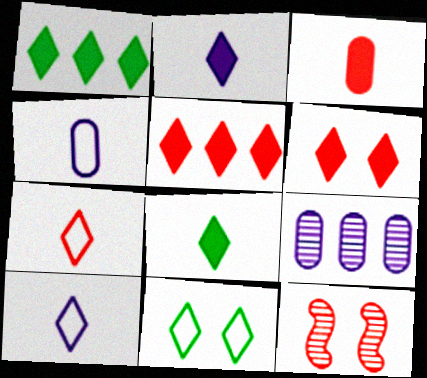[[1, 2, 6], 
[1, 4, 12]]